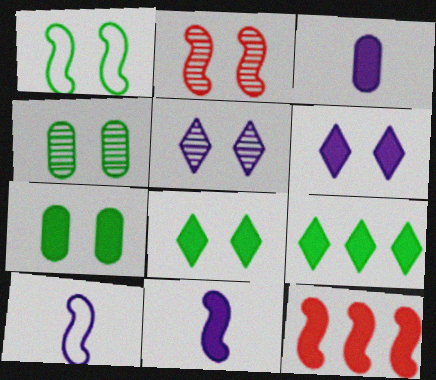[[1, 4, 8], 
[2, 4, 5], 
[3, 8, 12]]